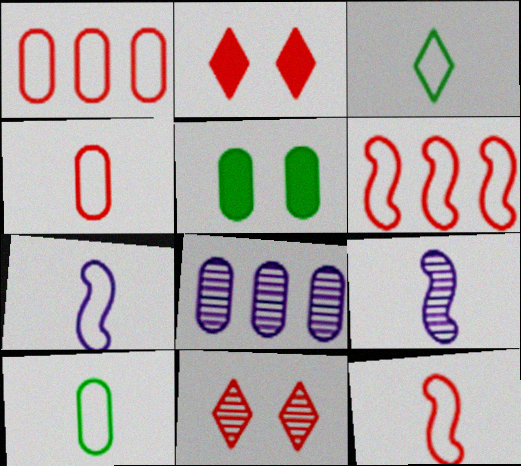[[3, 4, 7], 
[4, 5, 8]]